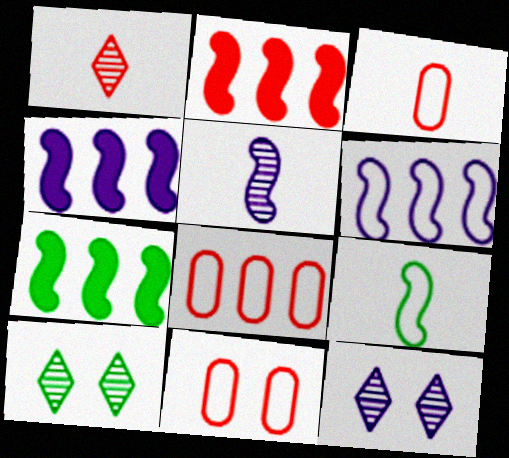[[1, 2, 11], 
[2, 4, 7], 
[3, 4, 10], 
[3, 7, 12], 
[3, 8, 11]]